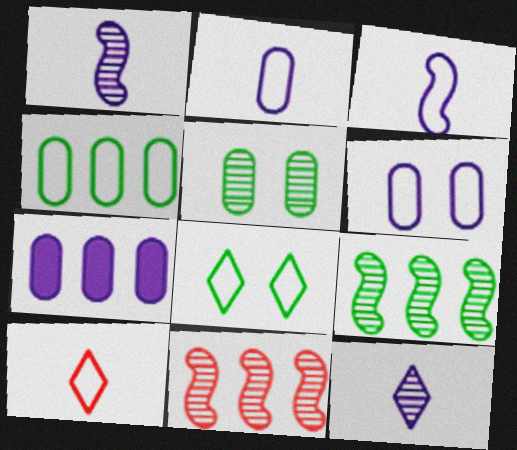[[5, 11, 12]]